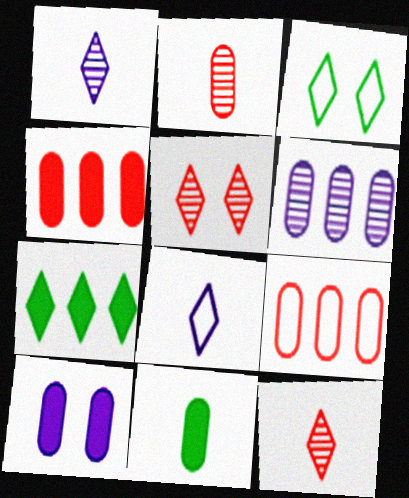[[4, 10, 11], 
[5, 7, 8]]